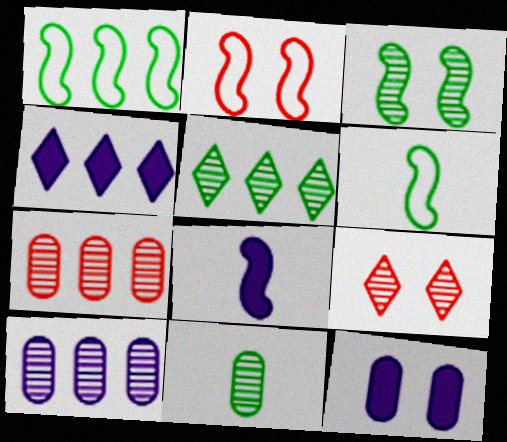[[1, 4, 7], 
[2, 4, 11], 
[3, 5, 11], 
[4, 8, 12]]